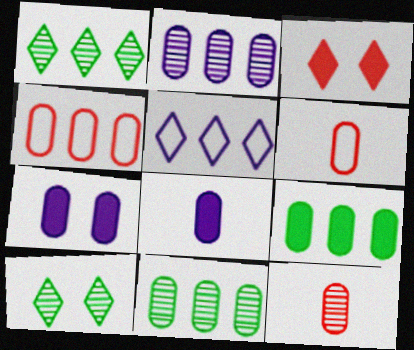[[2, 4, 9], 
[6, 7, 11]]